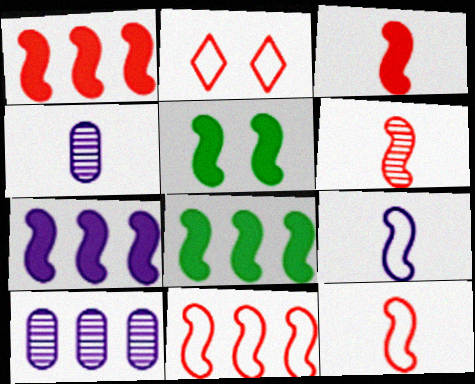[[1, 7, 8], 
[2, 4, 8], 
[3, 5, 7], 
[3, 6, 12]]